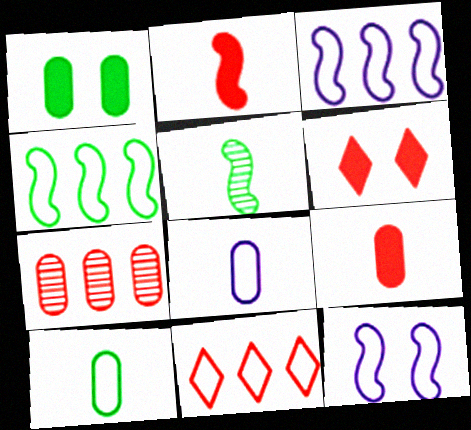[[1, 7, 8], 
[10, 11, 12]]